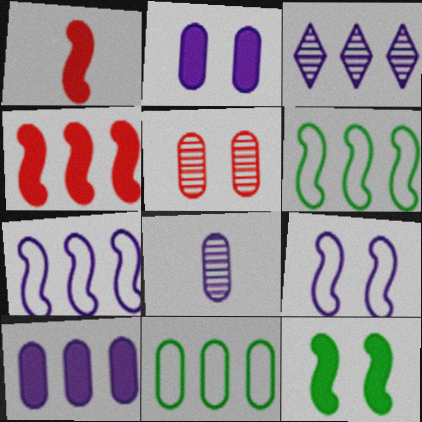[[3, 4, 11], 
[3, 7, 10]]